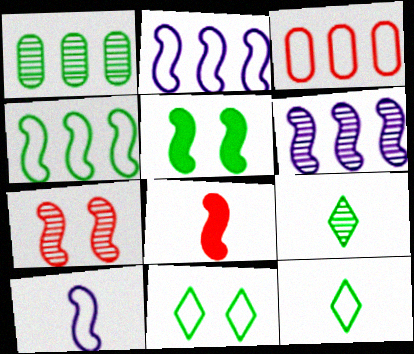[[1, 5, 12], 
[3, 10, 11]]